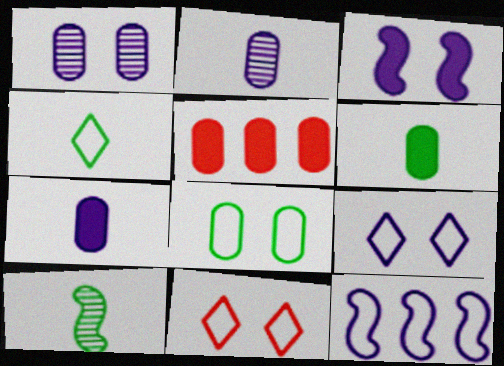[[1, 3, 9], 
[2, 5, 8], 
[4, 6, 10], 
[5, 9, 10]]